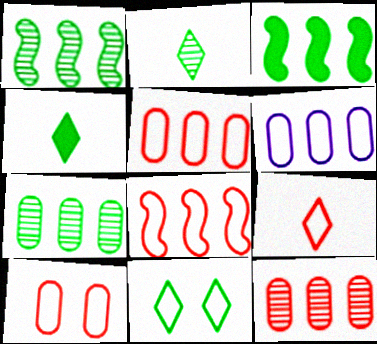[[8, 9, 10]]